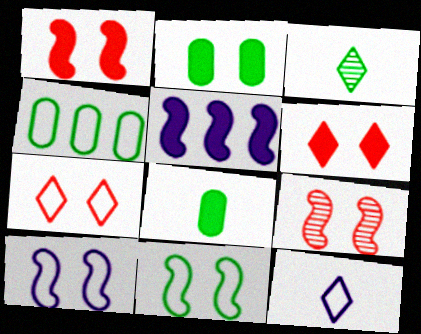[[5, 6, 8]]